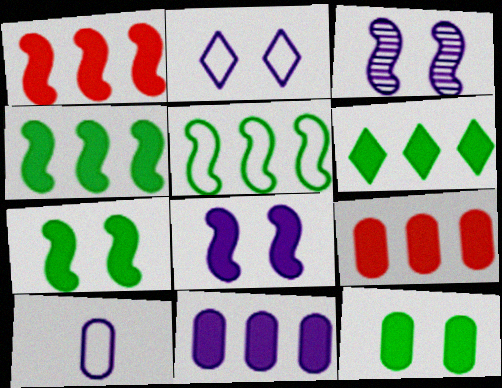[[1, 6, 11]]